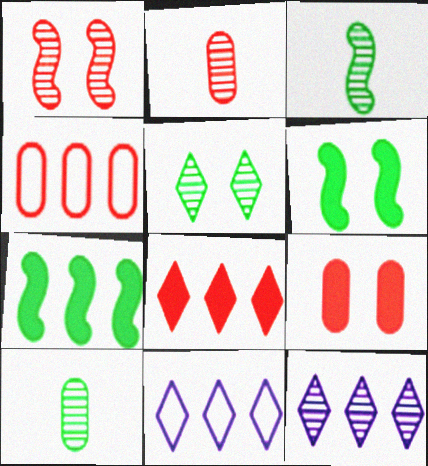[[1, 10, 12], 
[2, 4, 9], 
[2, 6, 11], 
[3, 9, 11], 
[4, 7, 12]]